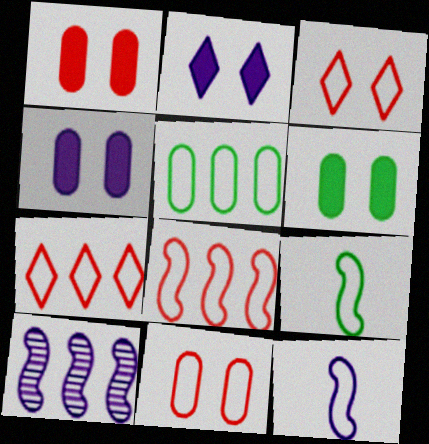[[1, 4, 6], 
[3, 5, 12]]